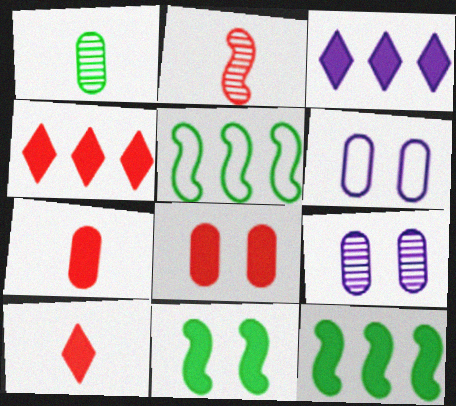[[3, 7, 11], 
[5, 9, 10]]